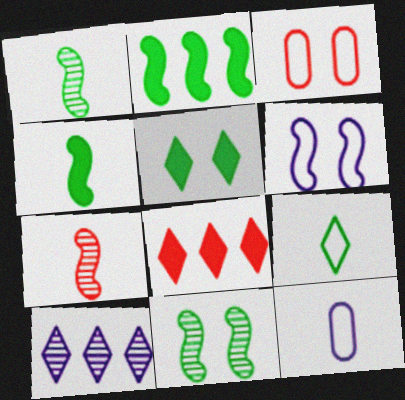[[2, 6, 7], 
[3, 4, 10], 
[3, 7, 8], 
[8, 11, 12]]